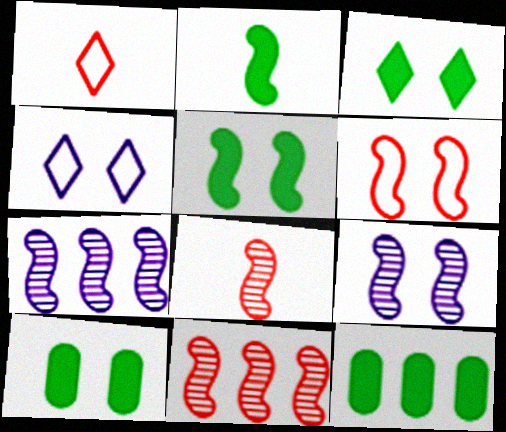[[1, 7, 10], 
[1, 9, 12], 
[2, 3, 12], 
[2, 6, 7], 
[3, 5, 10], 
[4, 8, 12], 
[5, 6, 9]]